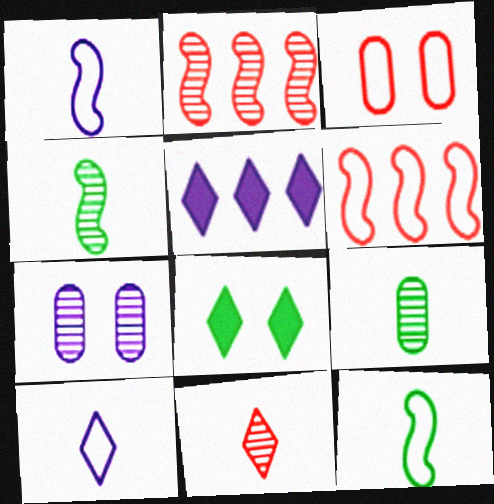[[1, 5, 7], 
[3, 4, 5]]